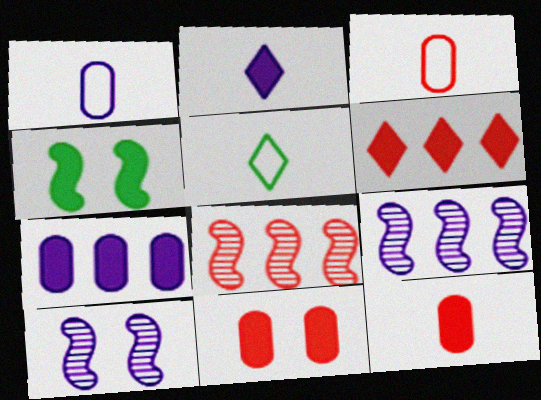[[5, 9, 11]]